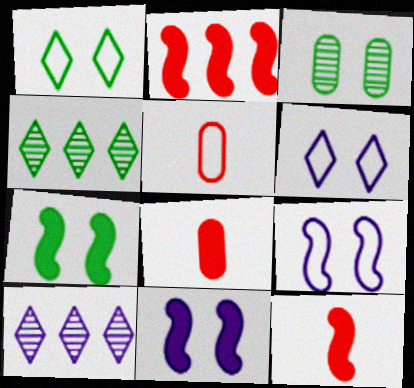[[1, 3, 7], 
[4, 5, 11], 
[4, 8, 9], 
[5, 7, 10]]